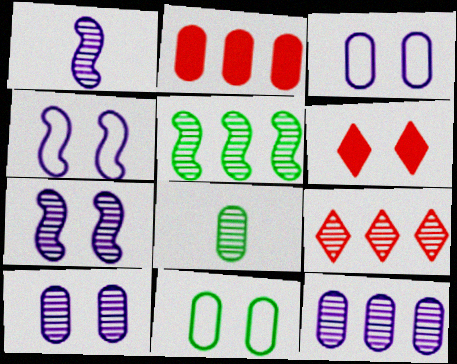[[2, 3, 8], 
[5, 9, 12], 
[6, 7, 11], 
[7, 8, 9]]